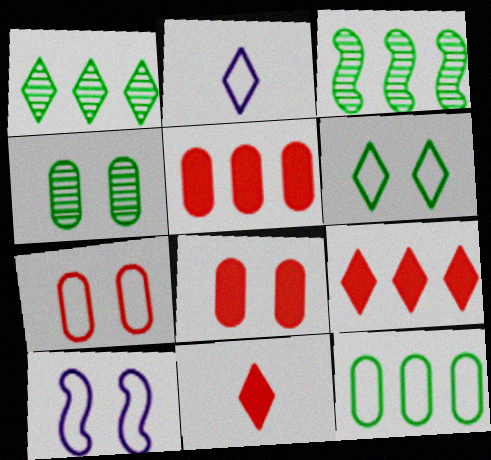[[2, 3, 8], 
[6, 7, 10]]